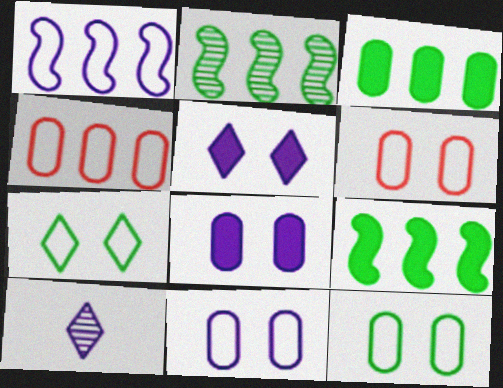[[1, 8, 10], 
[6, 9, 10], 
[6, 11, 12]]